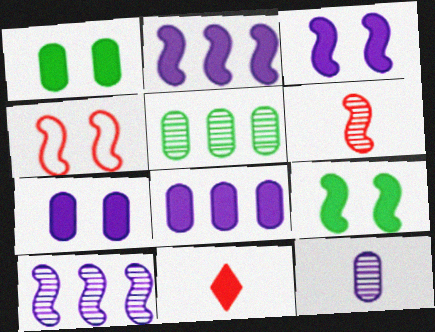[[1, 2, 11], 
[8, 9, 11]]